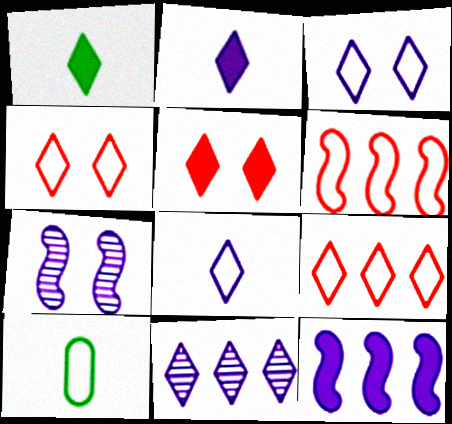[[1, 4, 11], 
[2, 3, 11], 
[3, 6, 10]]